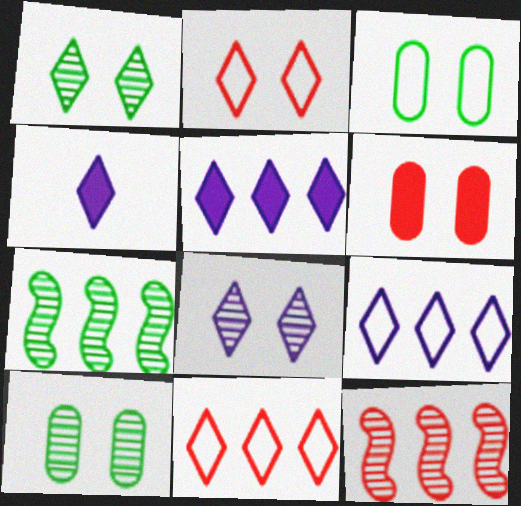[[1, 4, 11], 
[3, 4, 12], 
[4, 8, 9]]